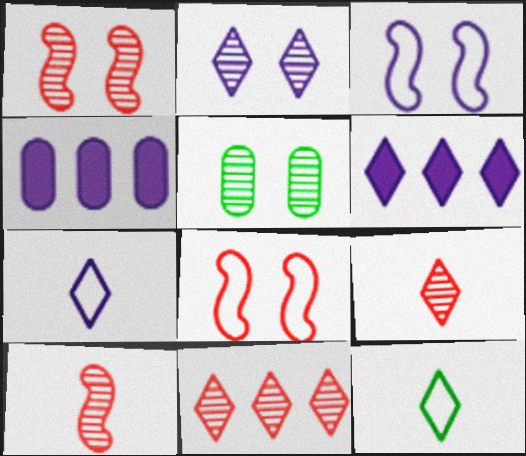[[1, 2, 5], 
[1, 4, 12], 
[2, 6, 7]]